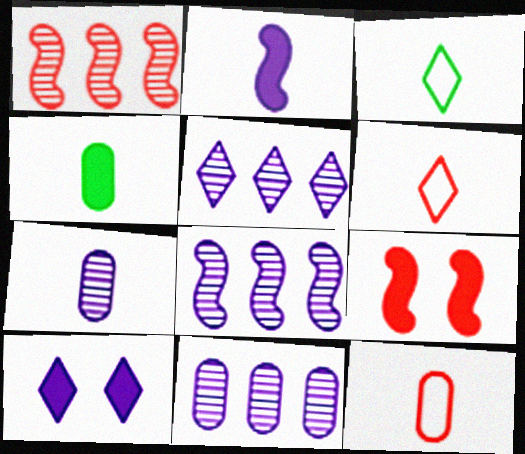[[3, 9, 11], 
[4, 7, 12], 
[5, 8, 11]]